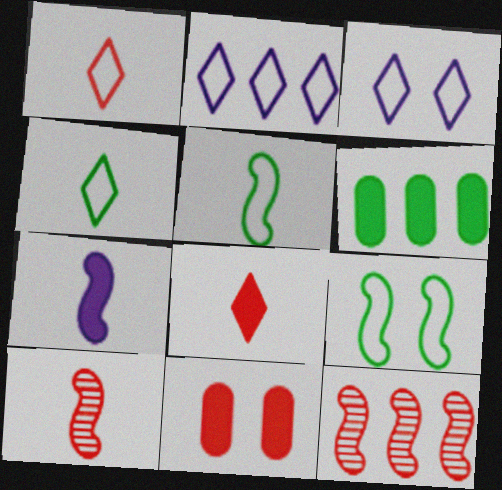[[1, 11, 12], 
[2, 6, 12], 
[3, 6, 10], 
[5, 7, 10], 
[7, 9, 12]]